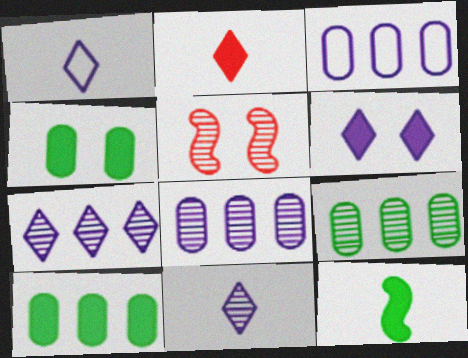[[1, 5, 10], 
[1, 6, 7], 
[5, 9, 11]]